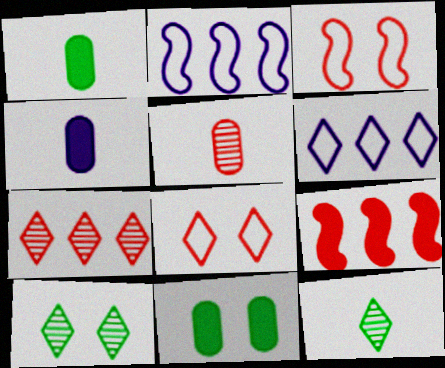[[5, 8, 9]]